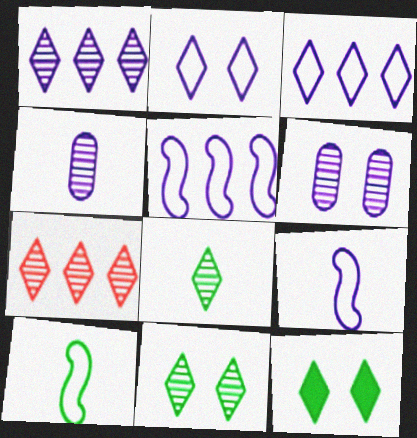[]